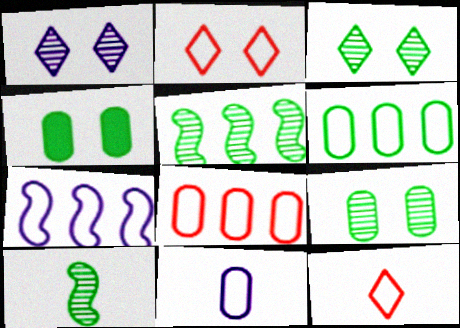[]